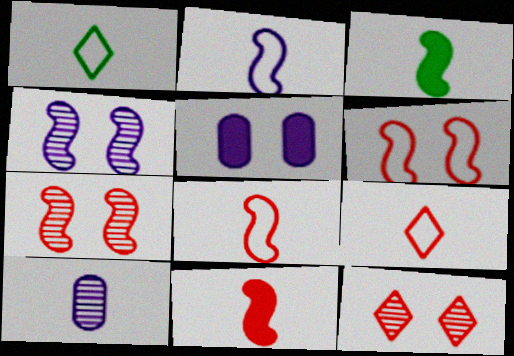[[1, 10, 11], 
[3, 9, 10]]